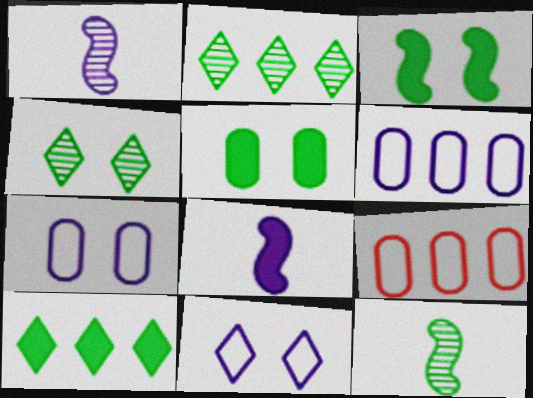[[4, 8, 9]]